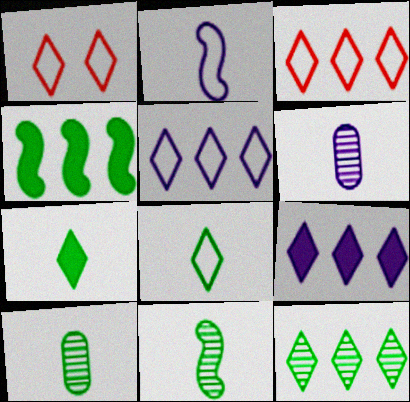[[1, 4, 6], 
[1, 5, 8], 
[3, 9, 12]]